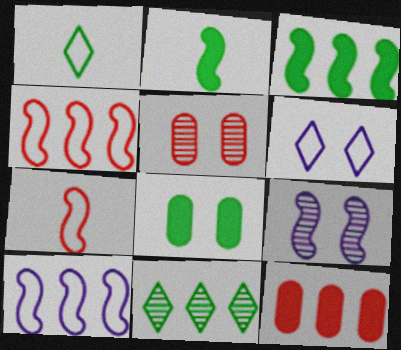[[1, 9, 12], 
[2, 4, 9], 
[3, 7, 9], 
[10, 11, 12]]